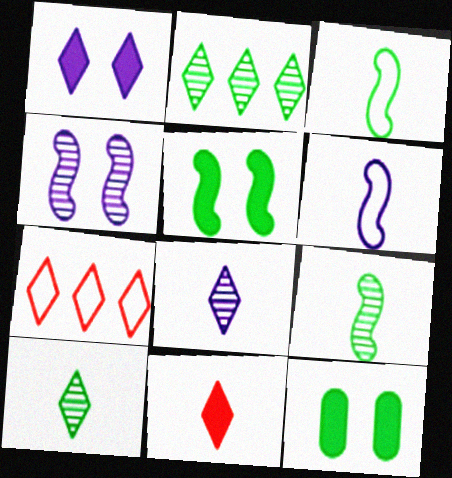[[1, 7, 10], 
[2, 3, 12]]